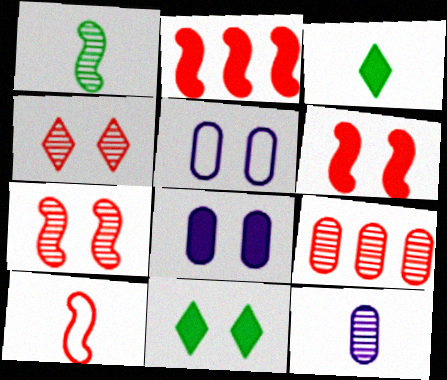[[2, 3, 8], 
[2, 7, 10], 
[3, 10, 12], 
[5, 7, 11], 
[6, 8, 11]]